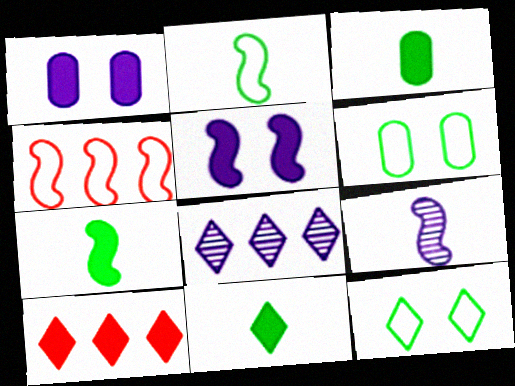[[1, 7, 10], 
[3, 5, 10], 
[3, 7, 11], 
[6, 9, 10]]